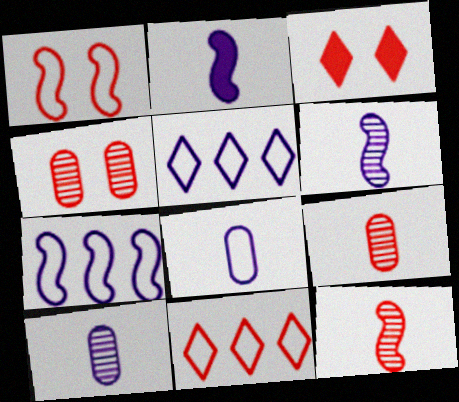[[1, 3, 4]]